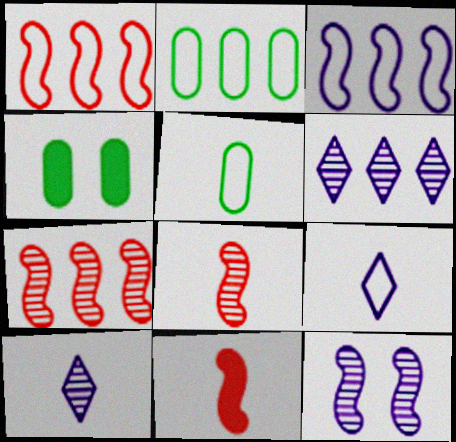[[1, 4, 10], 
[4, 7, 9], 
[5, 10, 11]]